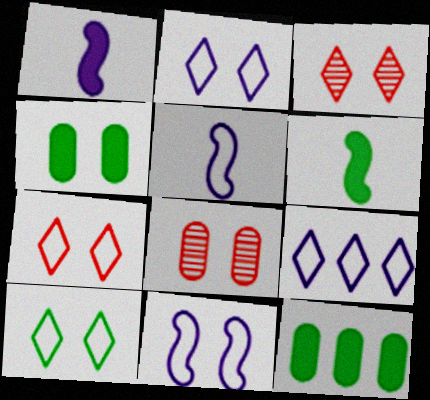[[2, 7, 10], 
[3, 4, 11], 
[3, 5, 12], 
[6, 8, 9]]